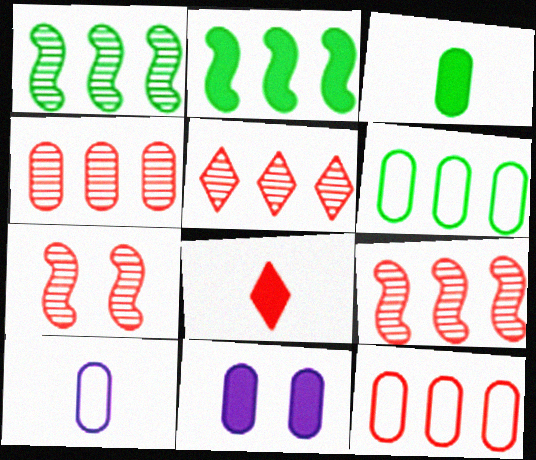[[2, 8, 11], 
[4, 5, 9], 
[7, 8, 12]]